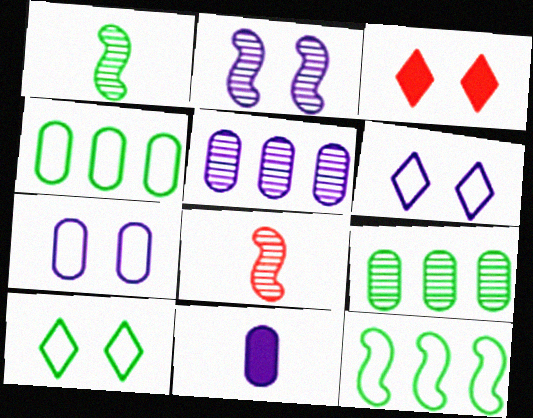[[5, 7, 11]]